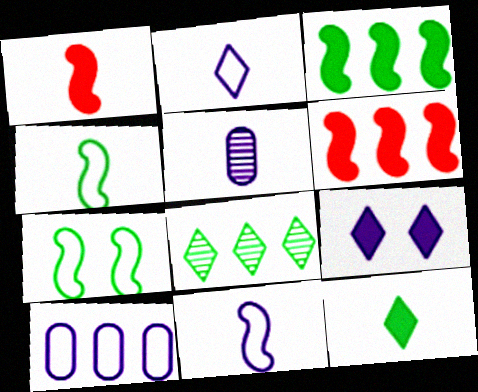[[6, 8, 10]]